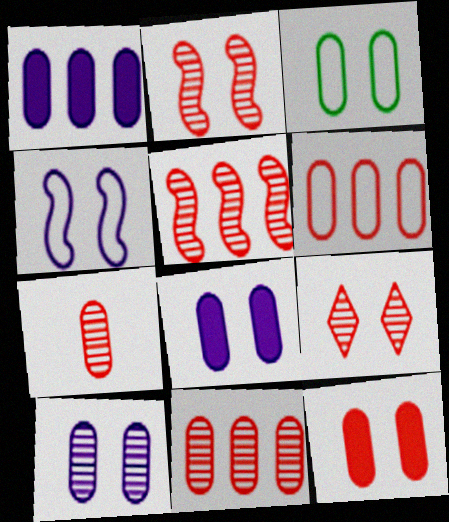[[1, 3, 7], 
[3, 10, 12], 
[5, 7, 9], 
[6, 7, 12]]